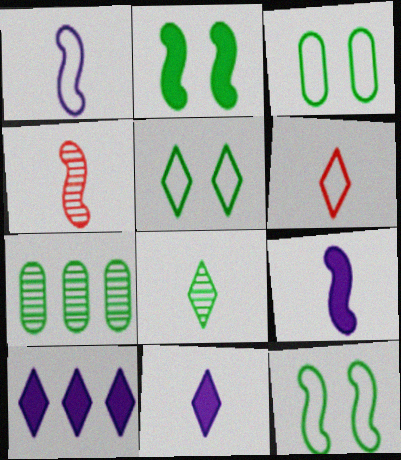[[3, 4, 10], 
[3, 5, 12], 
[6, 8, 11]]